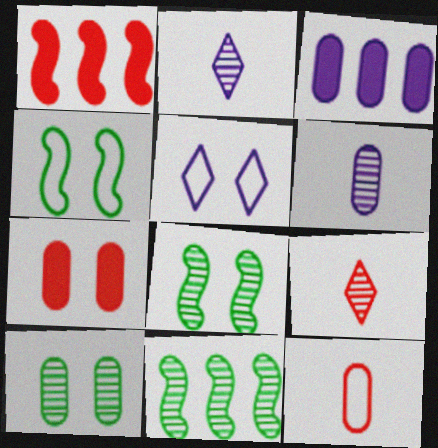[[3, 4, 9], 
[3, 10, 12], 
[5, 7, 8]]